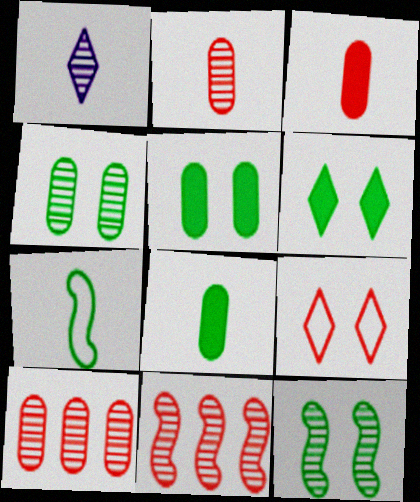[[1, 3, 7], 
[1, 4, 11], 
[1, 10, 12], 
[3, 9, 11]]